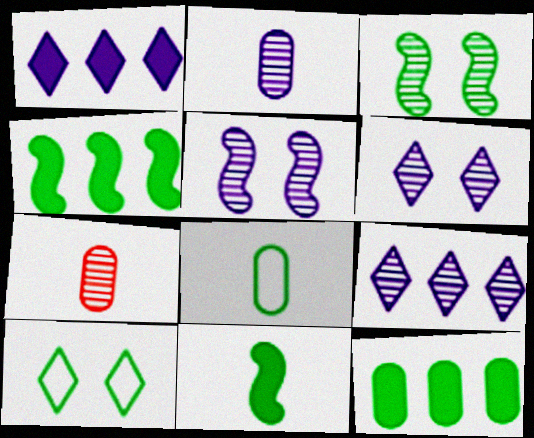[[2, 5, 9], 
[3, 7, 9]]